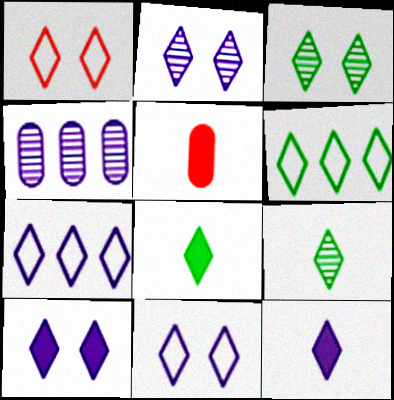[[1, 3, 10], 
[2, 7, 12], 
[2, 10, 11], 
[3, 6, 8]]